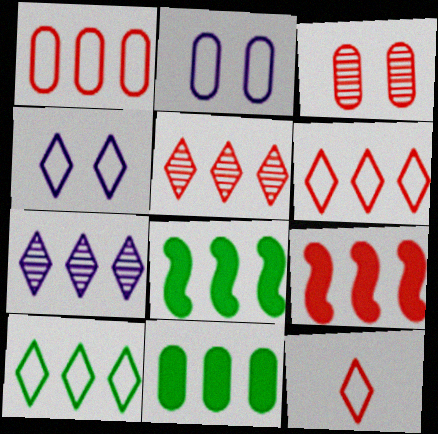[[1, 5, 9], 
[1, 7, 8], 
[3, 9, 12], 
[4, 10, 12]]